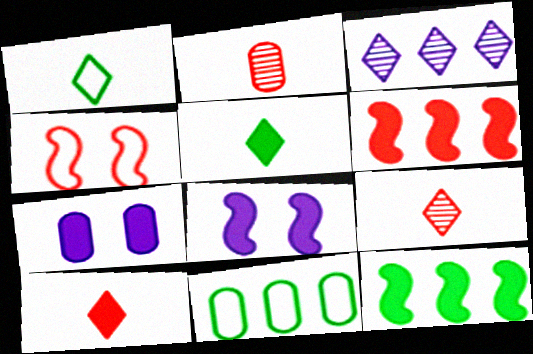[[2, 7, 11], 
[3, 6, 11], 
[5, 6, 7], 
[7, 10, 12], 
[8, 9, 11]]